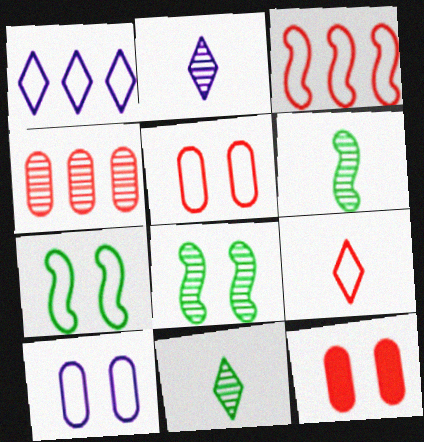[[1, 6, 12], 
[2, 4, 8], 
[3, 5, 9]]